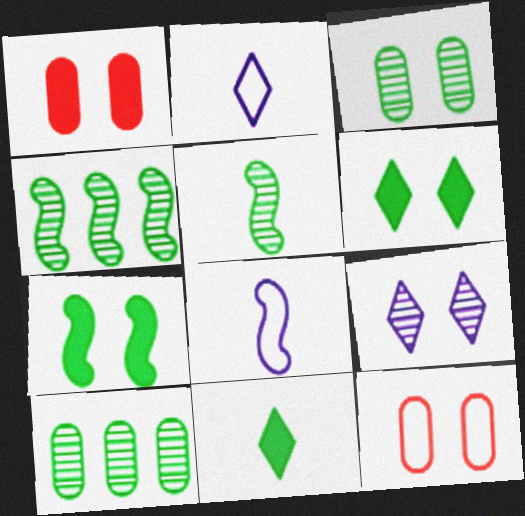[[1, 2, 4], 
[7, 9, 12]]